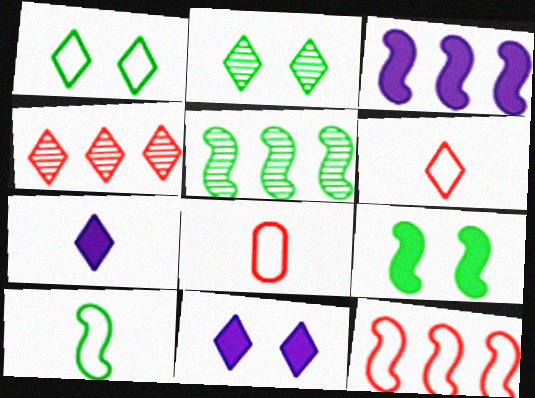[[1, 4, 7], 
[2, 3, 8], 
[3, 5, 12], 
[5, 8, 11], 
[5, 9, 10]]